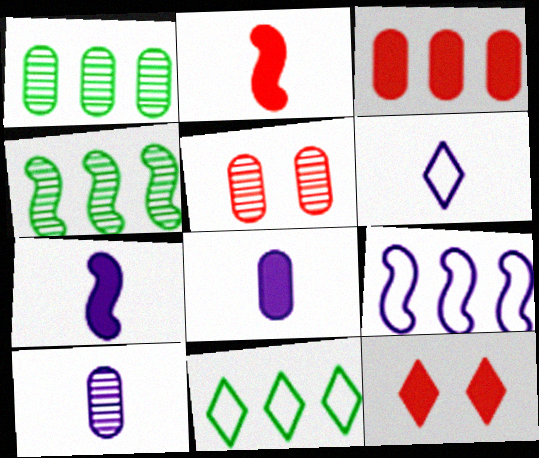[[1, 5, 10], 
[2, 3, 12], 
[5, 7, 11], 
[6, 7, 10]]